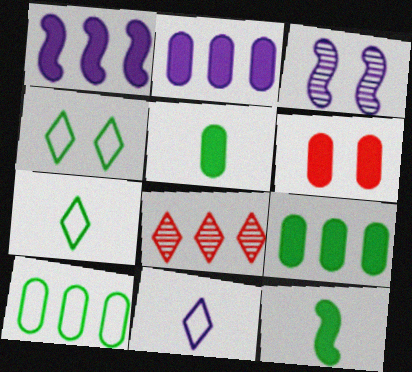[[1, 8, 10], 
[2, 3, 11], 
[2, 5, 6], 
[3, 4, 6]]